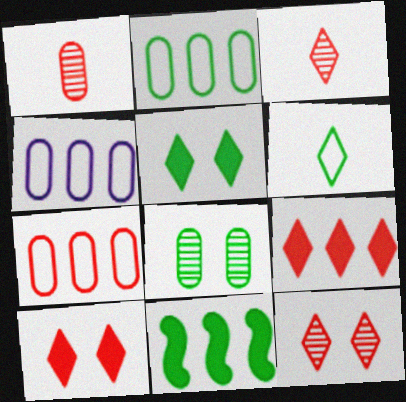[[2, 4, 7], 
[6, 8, 11]]